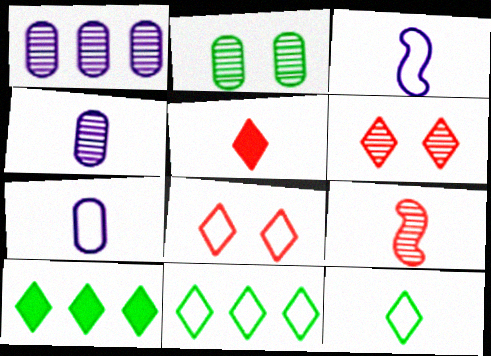[]